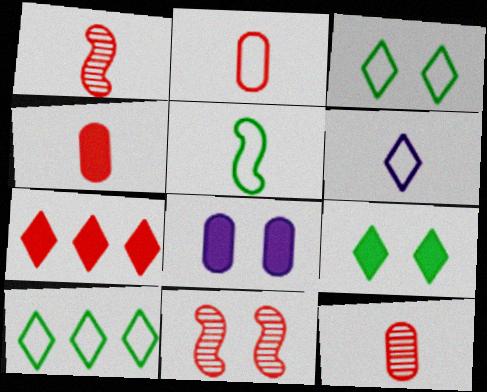[[1, 8, 10], 
[2, 4, 12], 
[2, 5, 6], 
[2, 7, 11], 
[3, 8, 11]]